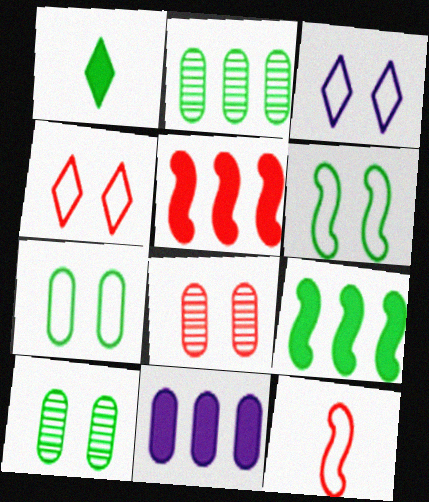[[1, 2, 6]]